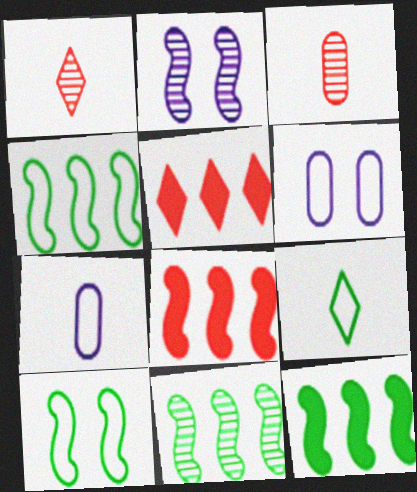[[1, 6, 12], 
[4, 11, 12]]